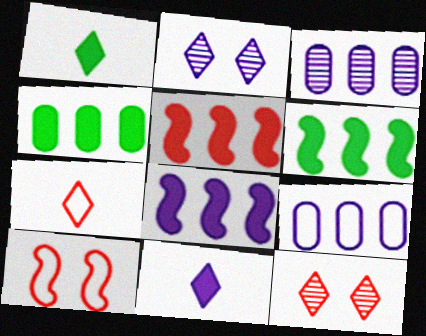[[1, 3, 10], 
[5, 6, 8]]